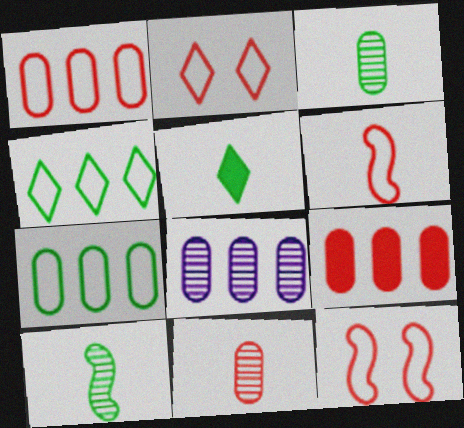[[1, 2, 6], 
[5, 8, 12], 
[7, 8, 9]]